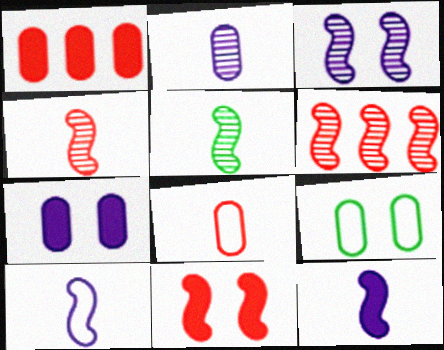[[1, 2, 9], 
[3, 5, 6]]